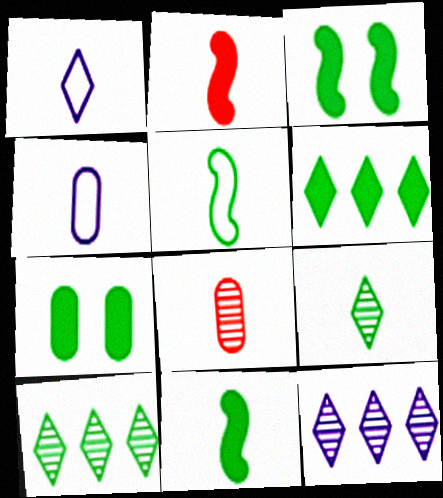[[1, 8, 11], 
[2, 4, 9], 
[5, 7, 10], 
[6, 7, 11]]